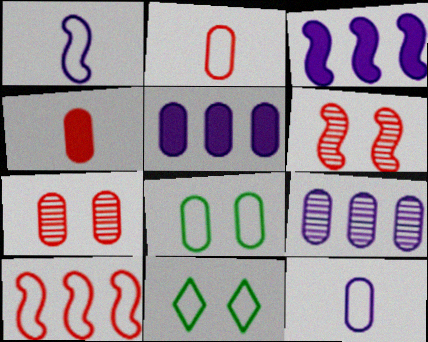[[4, 8, 9], 
[10, 11, 12]]